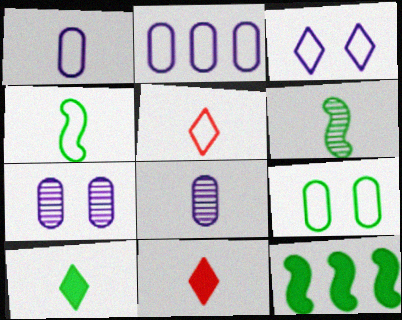[[1, 4, 5], 
[1, 6, 11], 
[4, 8, 11], 
[5, 7, 12]]